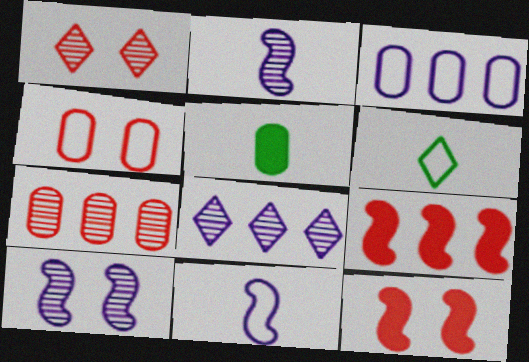[[1, 4, 12]]